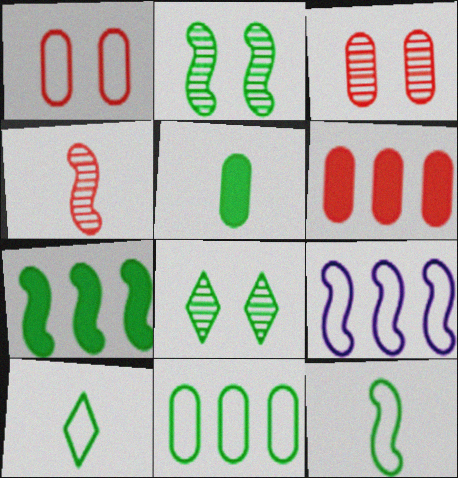[[1, 9, 10], 
[2, 7, 12]]